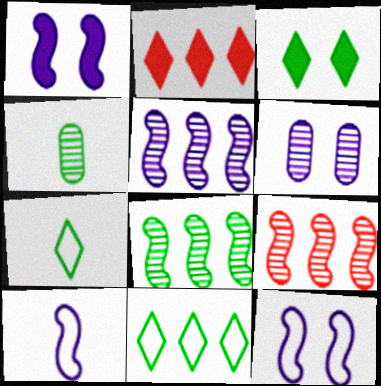[[1, 5, 10], 
[2, 4, 12], 
[5, 8, 9]]